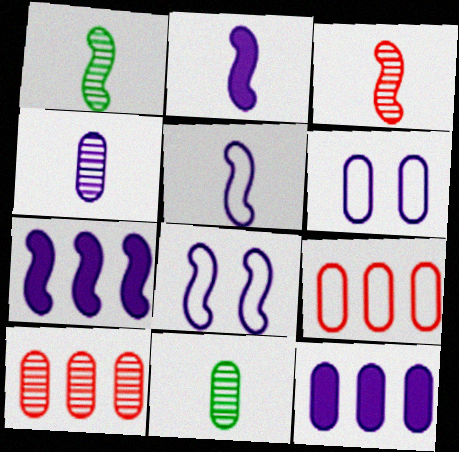[[4, 6, 12]]